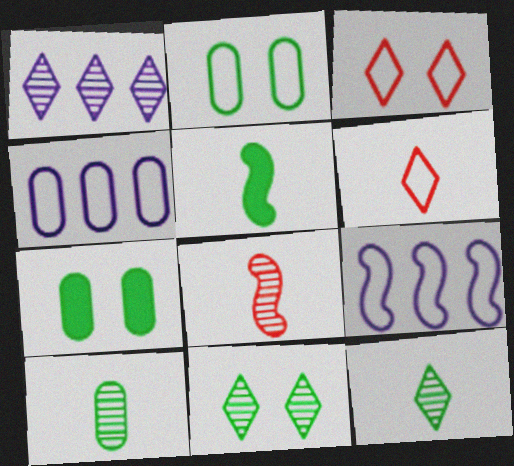[[2, 6, 9]]